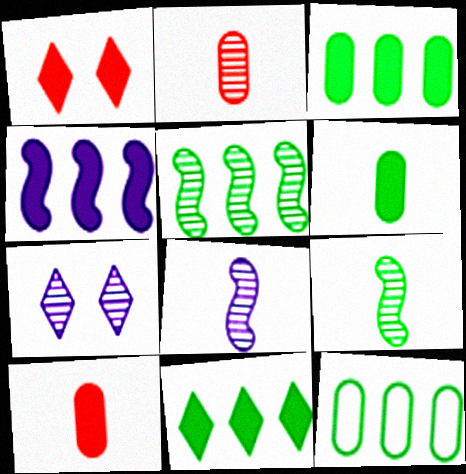[[1, 4, 6], 
[1, 8, 12], 
[2, 5, 7], 
[5, 11, 12]]